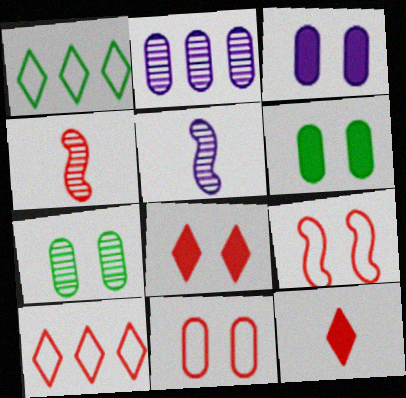[[1, 3, 4], 
[3, 7, 11], 
[5, 6, 10]]